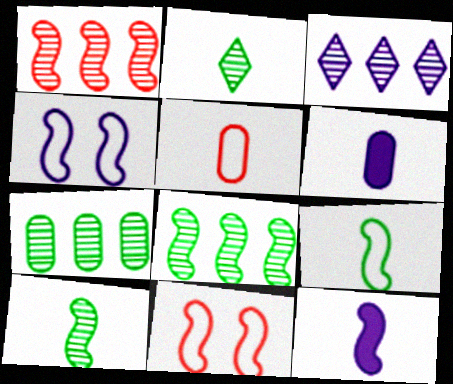[[1, 3, 7], 
[2, 5, 12], 
[3, 4, 6], 
[8, 11, 12]]